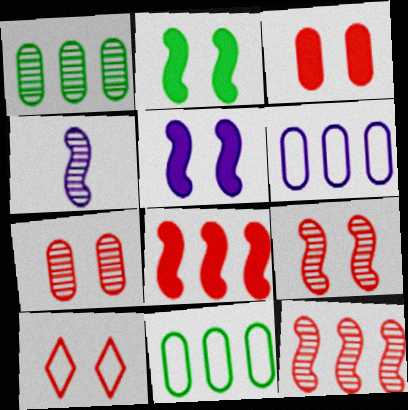[[3, 9, 10]]